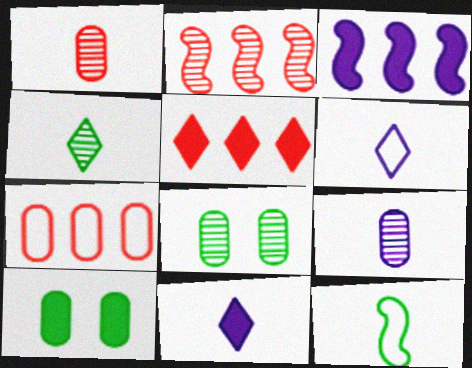[[1, 11, 12], 
[2, 5, 7], 
[2, 6, 10], 
[7, 9, 10]]